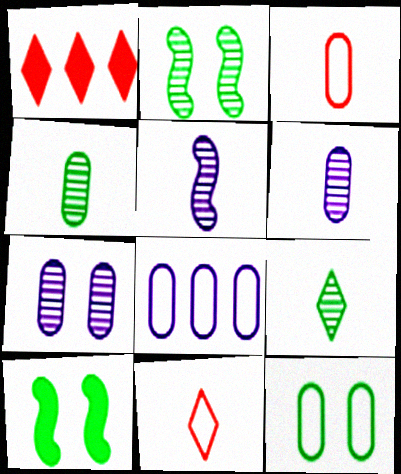[[1, 5, 12], 
[3, 8, 12]]